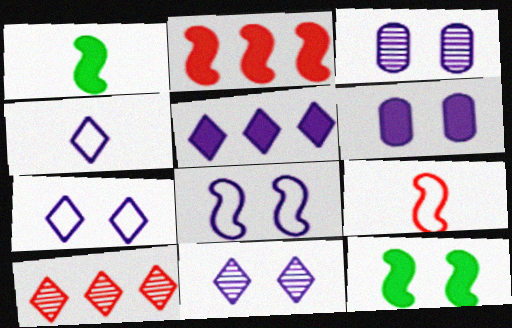[[4, 5, 11], 
[6, 8, 11]]